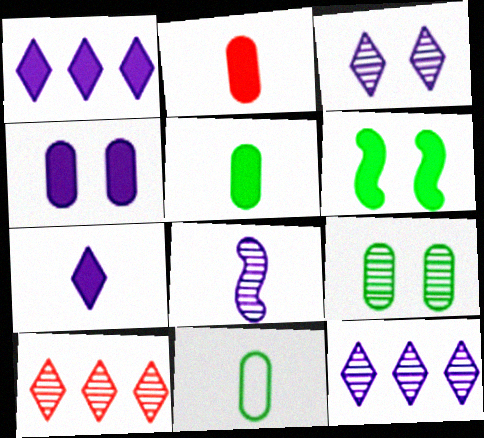[[1, 2, 6], 
[8, 9, 10]]